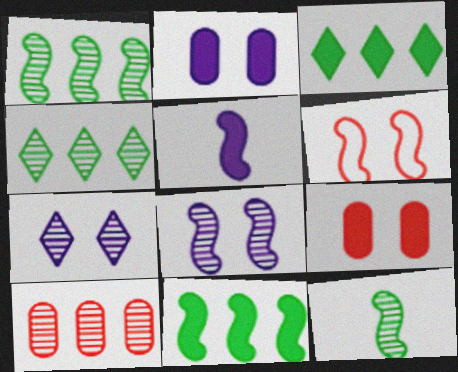[[1, 5, 6], 
[3, 5, 9], 
[7, 10, 12]]